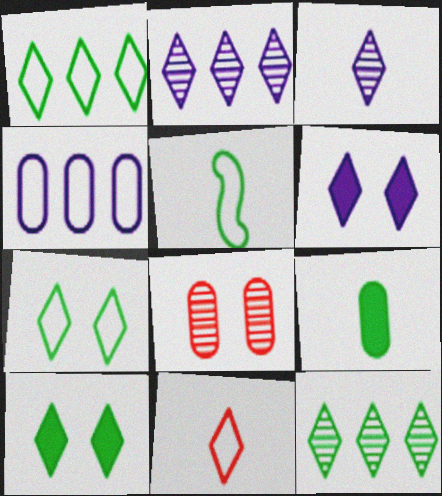[[2, 10, 11], 
[4, 8, 9], 
[6, 11, 12]]